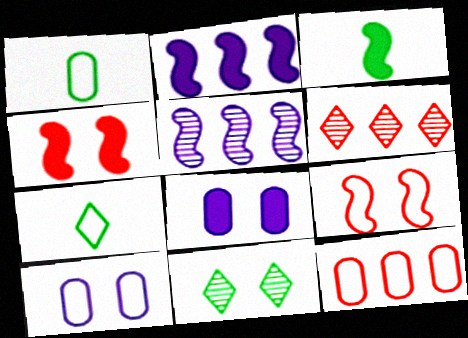[[1, 10, 12], 
[2, 3, 4], 
[3, 5, 9], 
[3, 6, 10], 
[4, 10, 11], 
[8, 9, 11]]